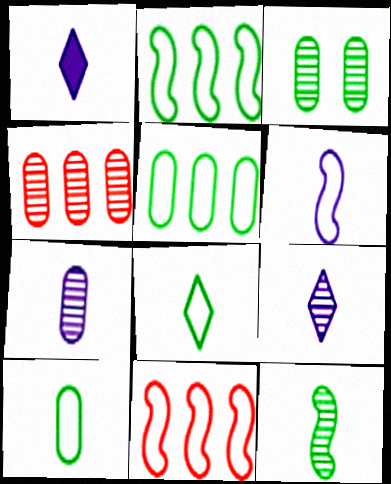[[1, 3, 11], 
[1, 6, 7], 
[3, 4, 7]]